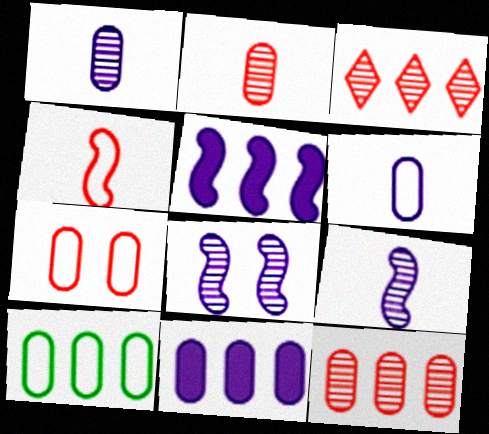[[3, 5, 10], 
[6, 7, 10], 
[10, 11, 12]]